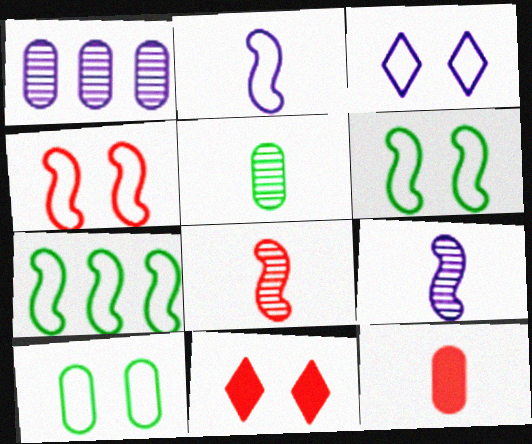[[1, 10, 12], 
[2, 4, 7], 
[3, 4, 10]]